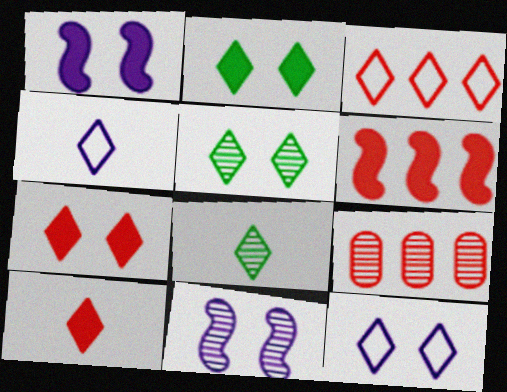[[3, 6, 9], 
[4, 8, 10], 
[5, 7, 12], 
[8, 9, 11]]